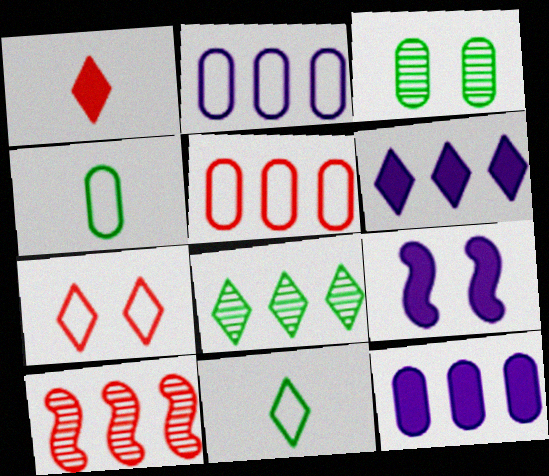[[3, 7, 9]]